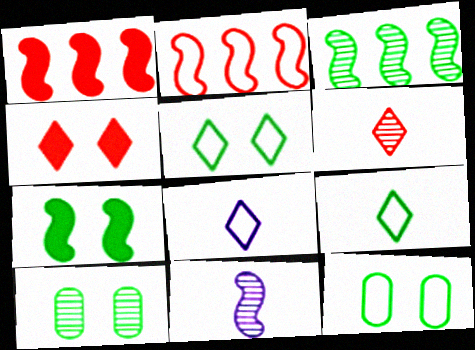[[1, 8, 10], 
[2, 7, 11], 
[2, 8, 12], 
[5, 7, 10]]